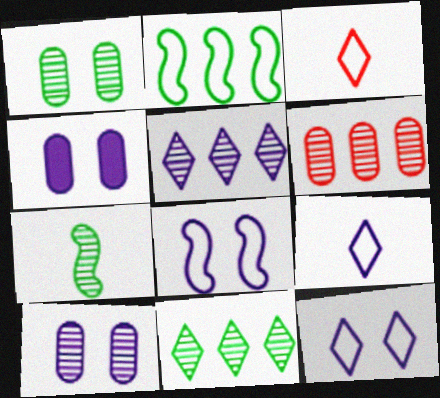[[1, 7, 11]]